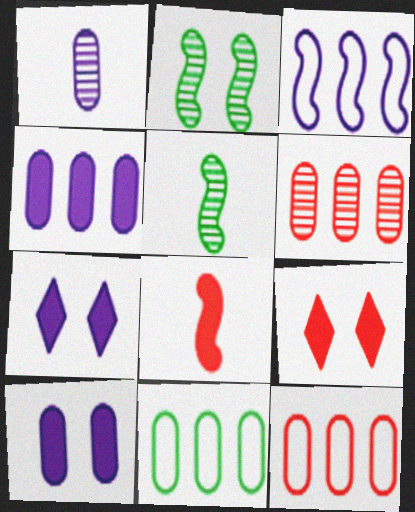[[1, 3, 7], 
[2, 3, 8], 
[4, 6, 11], 
[5, 7, 12]]